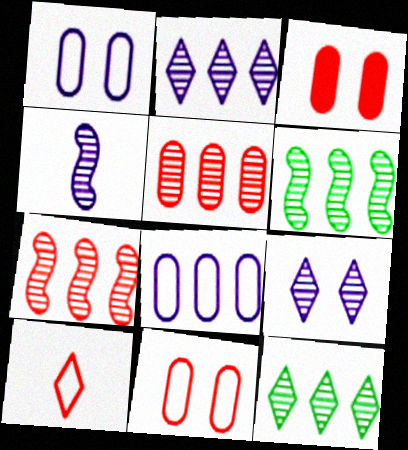[[2, 5, 6], 
[3, 7, 10]]